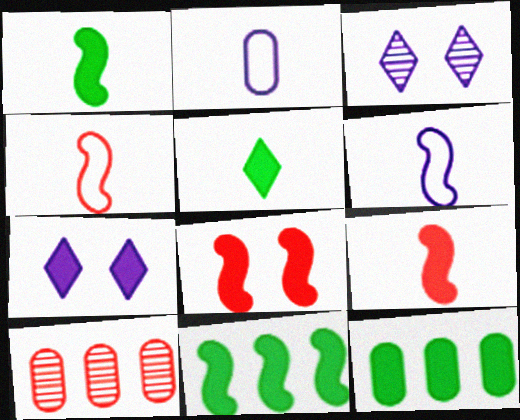[[3, 4, 12], 
[7, 9, 12]]